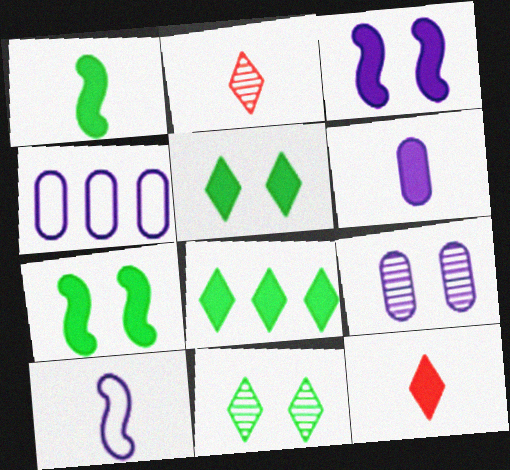[[1, 6, 12], 
[2, 4, 7], 
[4, 6, 9]]